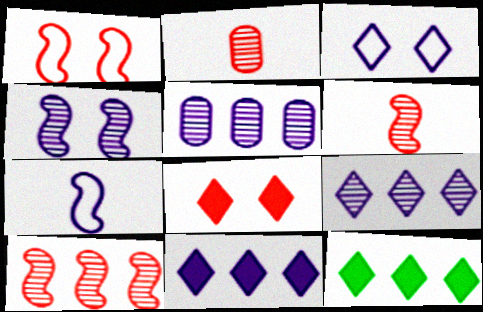[]